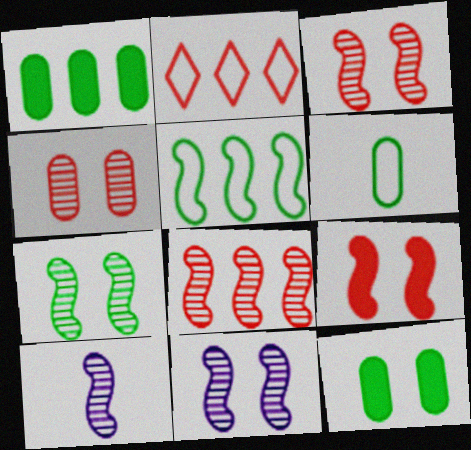[[2, 10, 12], 
[3, 7, 11], 
[5, 9, 10], 
[7, 8, 10]]